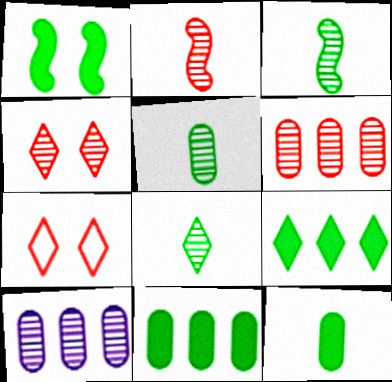[[1, 9, 12], 
[2, 4, 6], 
[3, 4, 10], 
[3, 5, 8]]